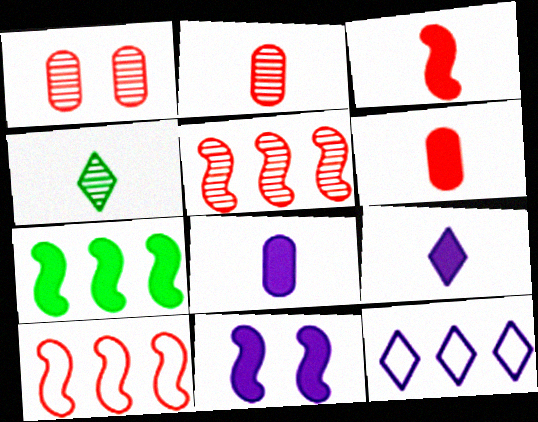[[3, 7, 11]]